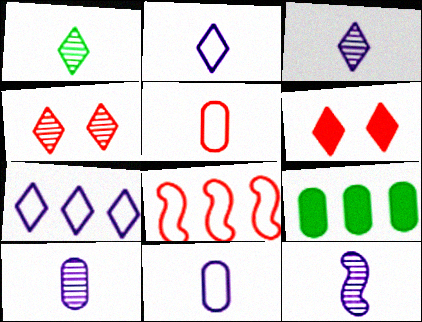[[1, 6, 7], 
[3, 10, 12]]